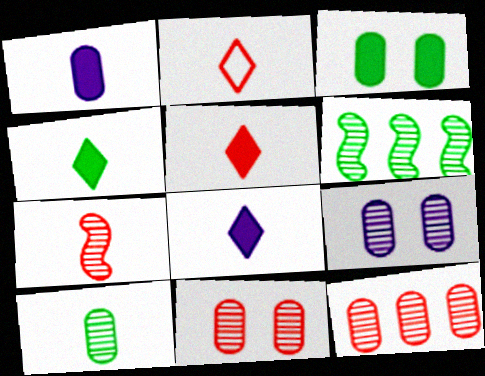[[4, 5, 8], 
[9, 10, 12]]